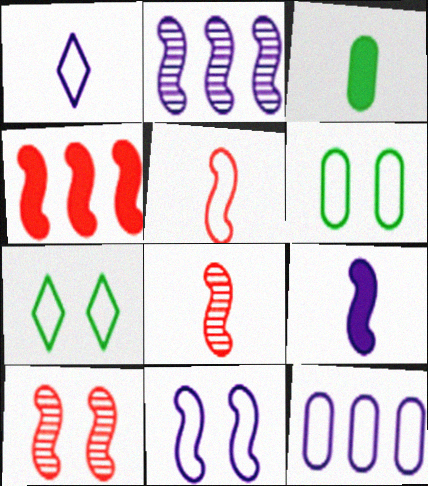[[1, 3, 8], 
[1, 11, 12], 
[2, 9, 11], 
[4, 5, 10], 
[5, 7, 12]]